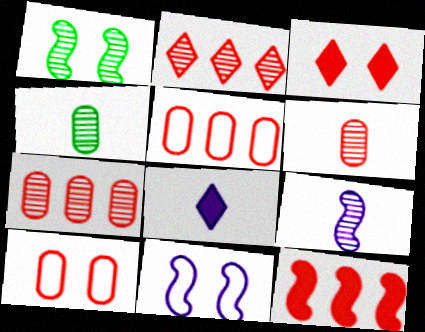[[1, 5, 8], 
[2, 5, 12]]